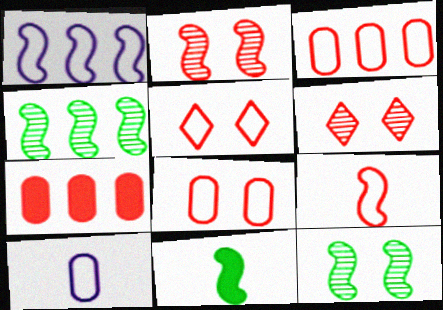[[1, 2, 11], 
[3, 5, 9], 
[6, 7, 9]]